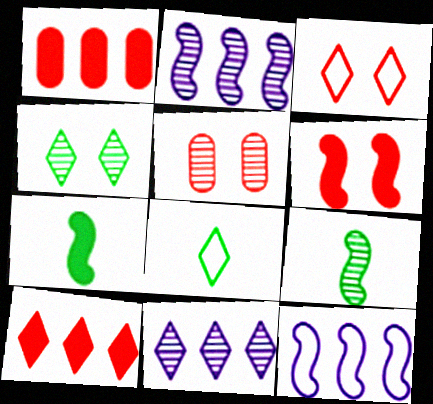[[3, 5, 6], 
[5, 9, 11], 
[6, 9, 12]]